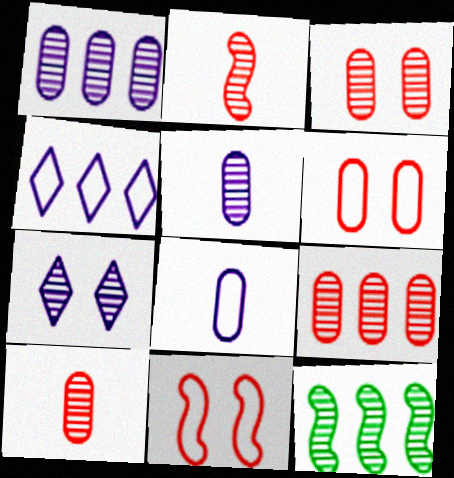[[3, 9, 10], 
[7, 10, 12]]